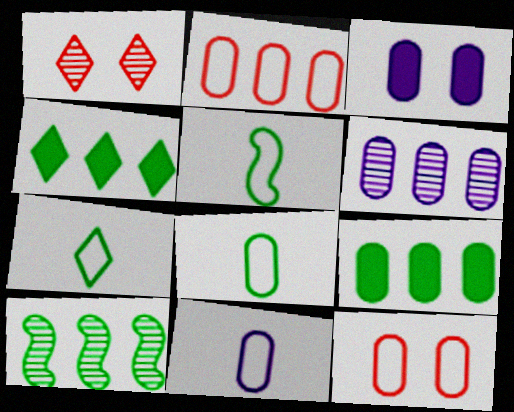[[2, 6, 9], 
[3, 6, 11], 
[5, 7, 8]]